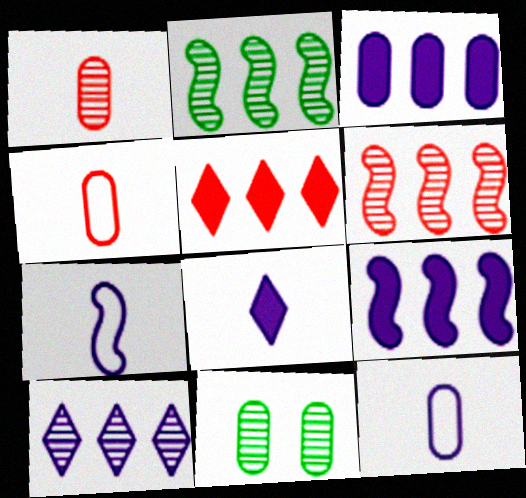[[3, 4, 11], 
[5, 7, 11]]